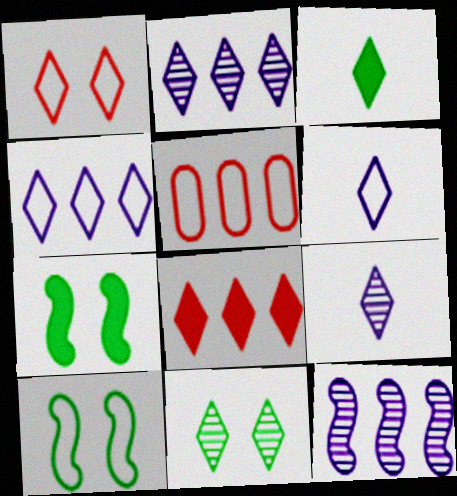[[1, 2, 3], 
[5, 6, 10], 
[5, 7, 9], 
[6, 8, 11]]